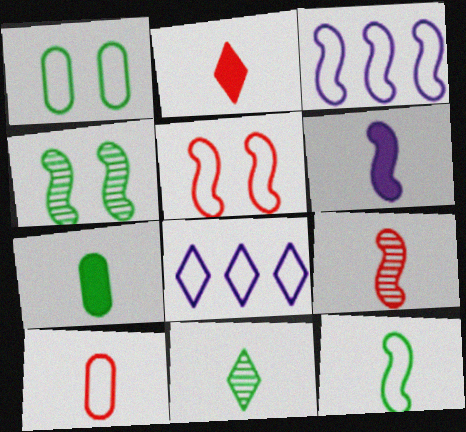[[2, 6, 7], 
[2, 9, 10], 
[3, 5, 12], 
[6, 9, 12], 
[6, 10, 11], 
[7, 11, 12]]